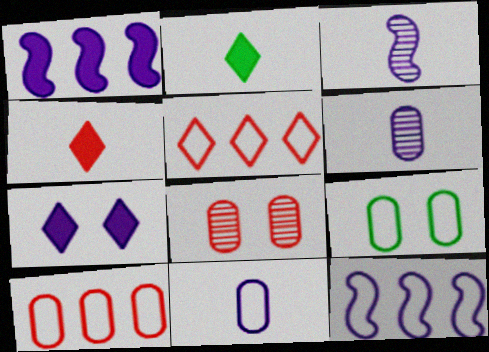[[2, 8, 12], 
[6, 7, 12], 
[9, 10, 11]]